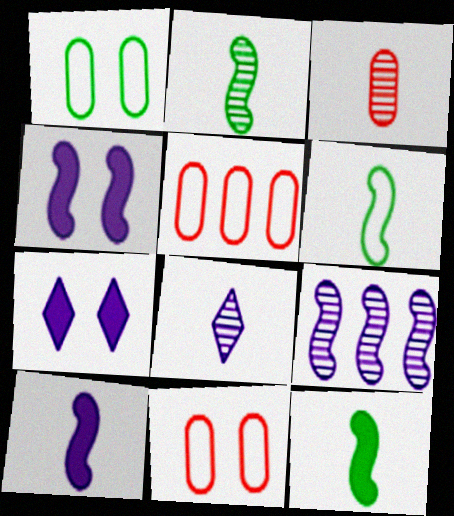[[2, 3, 8], 
[2, 5, 7], 
[2, 6, 12]]